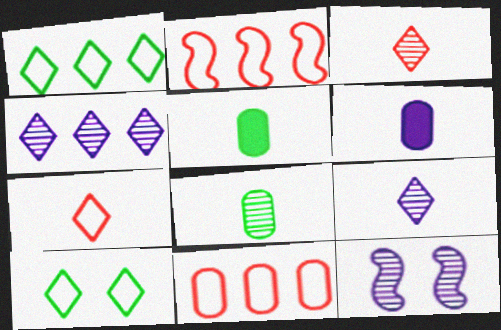[]